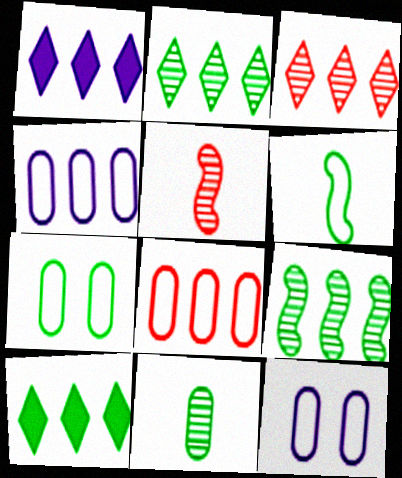[[1, 5, 7], 
[1, 8, 9], 
[5, 10, 12]]